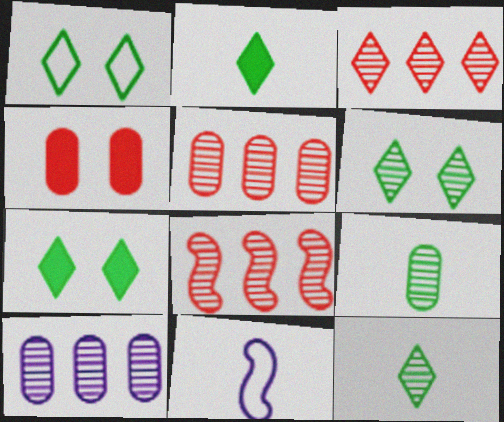[[1, 6, 7], 
[3, 5, 8], 
[5, 7, 11]]